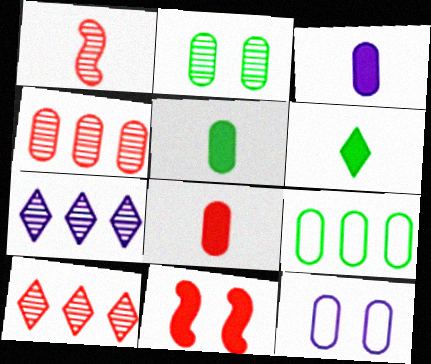[[1, 2, 7], 
[2, 5, 9], 
[3, 5, 8], 
[4, 5, 12]]